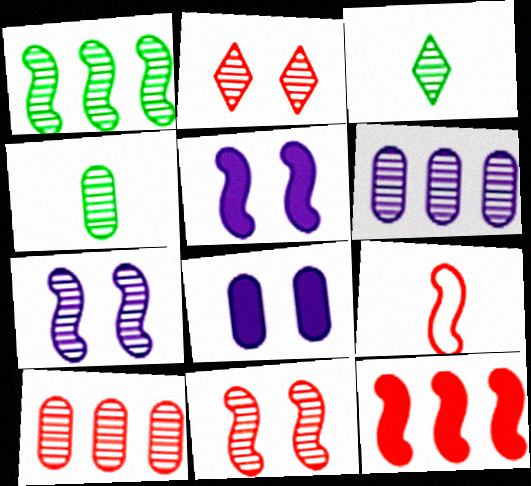[[1, 5, 9], 
[3, 6, 11], 
[3, 7, 10], 
[9, 11, 12]]